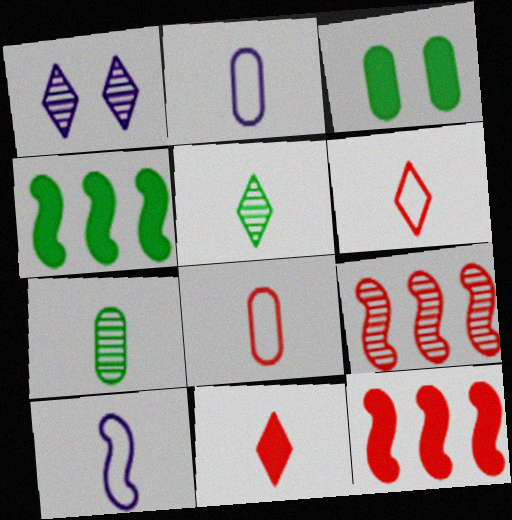[[1, 4, 8], 
[1, 7, 9], 
[7, 10, 11]]